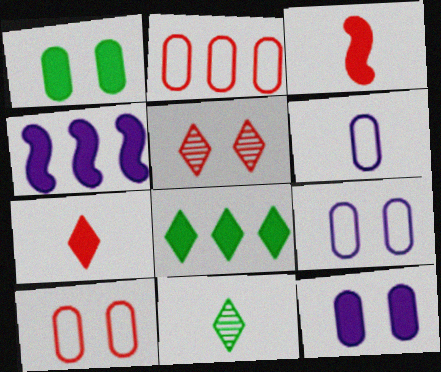[[1, 4, 7], 
[2, 3, 5], 
[3, 6, 11], 
[3, 8, 12], 
[4, 10, 11]]